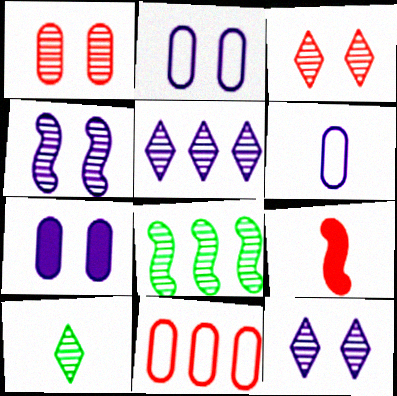[[3, 5, 10], 
[3, 9, 11], 
[6, 9, 10]]